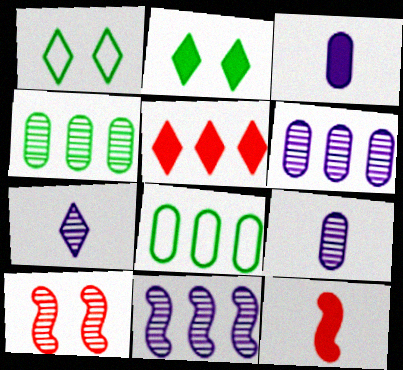[[1, 5, 7], 
[1, 6, 12], 
[4, 7, 10], 
[5, 8, 11]]